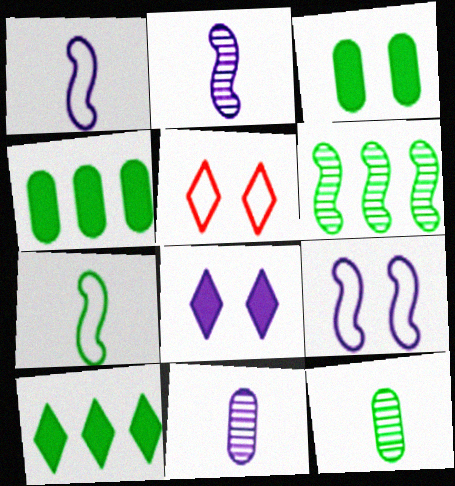[[2, 4, 5]]